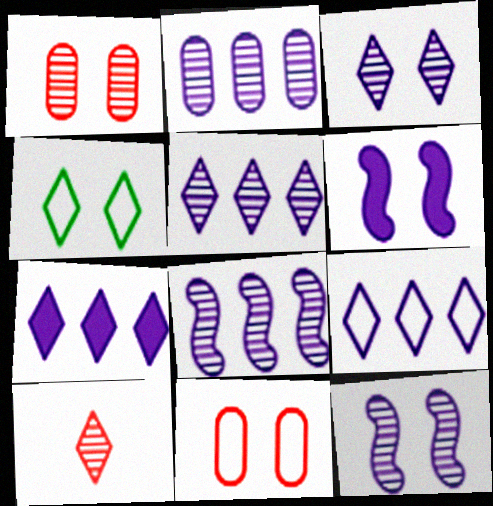[[1, 4, 6], 
[2, 5, 8], 
[4, 7, 10], 
[5, 7, 9]]